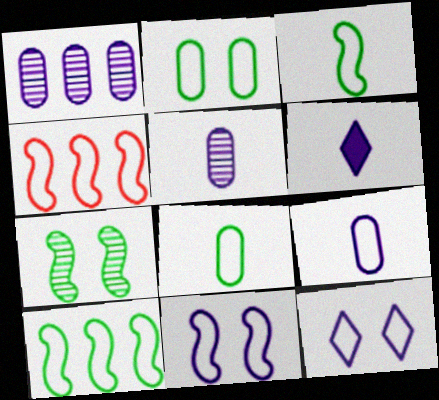[[1, 6, 11], 
[3, 4, 11], 
[4, 8, 12]]